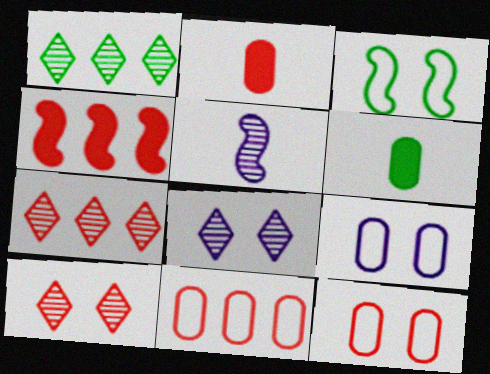[[1, 3, 6], 
[3, 4, 5], 
[4, 7, 11]]